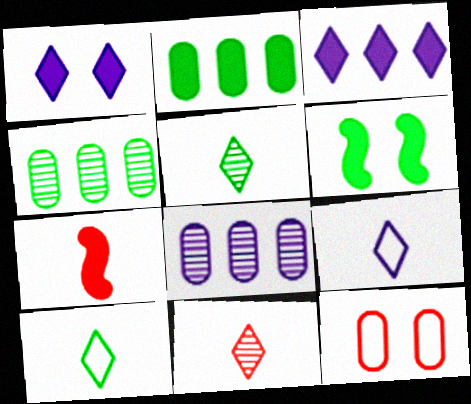[[1, 2, 7], 
[4, 6, 10]]